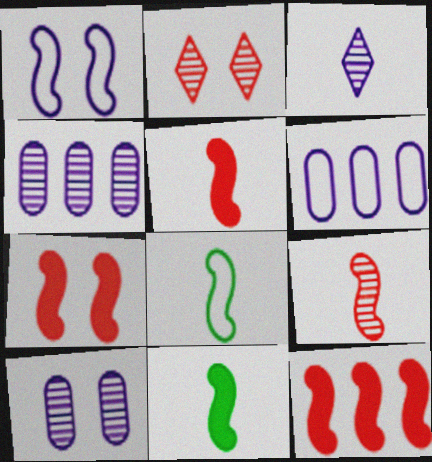[[2, 6, 11], 
[5, 7, 12]]